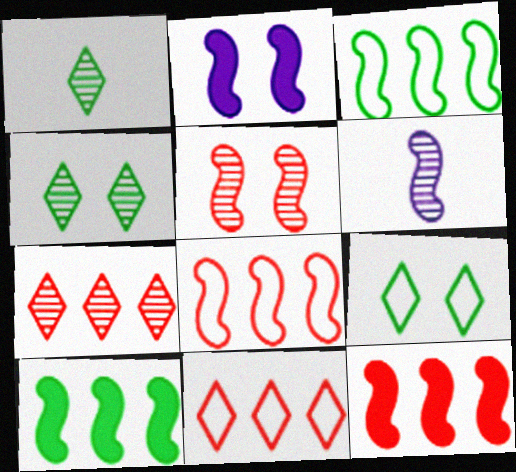[]